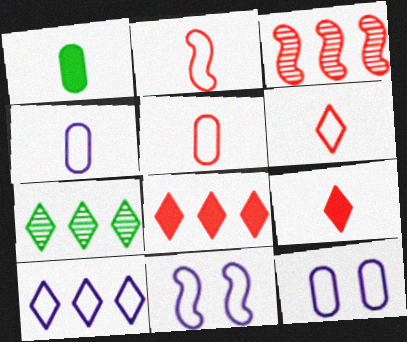[[2, 5, 6], 
[4, 10, 11], 
[7, 8, 10]]